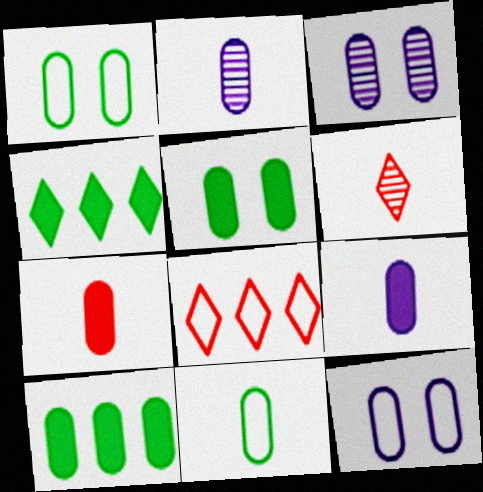[[2, 7, 11]]